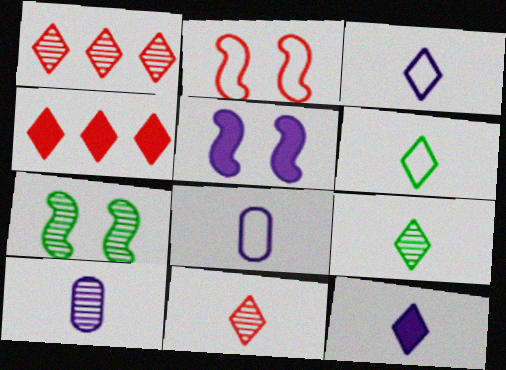[[1, 7, 10], 
[2, 5, 7], 
[4, 7, 8], 
[6, 11, 12]]